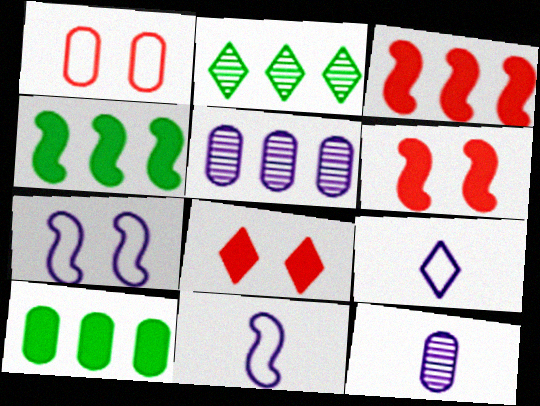[[1, 10, 12], 
[2, 8, 9]]